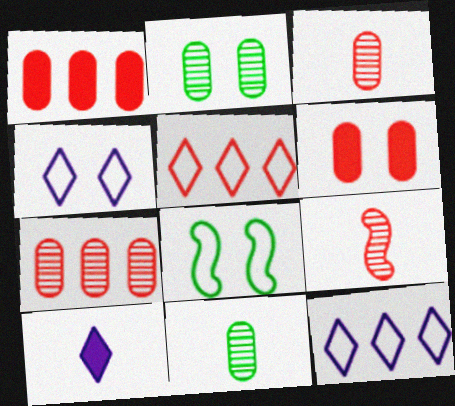[[5, 6, 9], 
[7, 8, 10]]